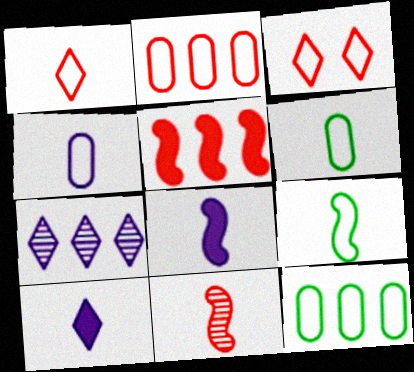[[1, 4, 9], 
[5, 7, 12], 
[6, 10, 11], 
[8, 9, 11]]